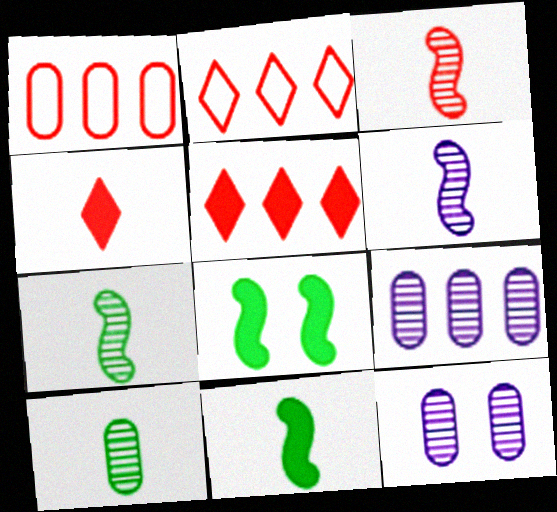[[2, 11, 12], 
[3, 6, 7]]